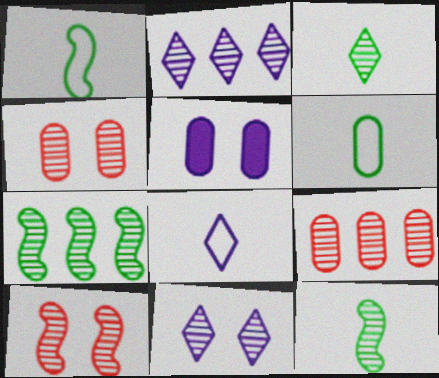[[2, 4, 12], 
[2, 7, 9], 
[5, 6, 9], 
[9, 11, 12]]